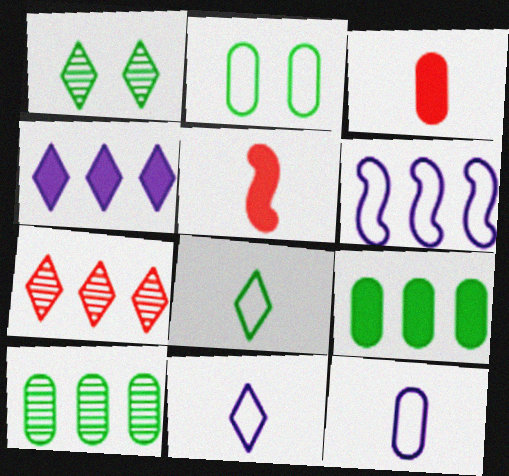[[1, 3, 6], 
[6, 7, 9]]